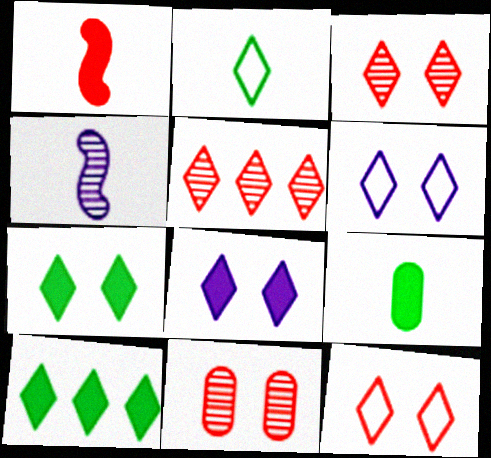[[2, 5, 8], 
[3, 6, 7]]